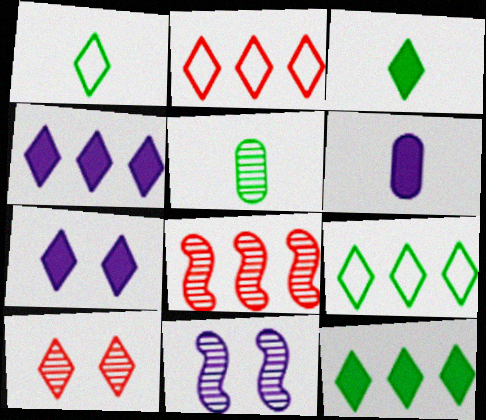[[1, 4, 10]]